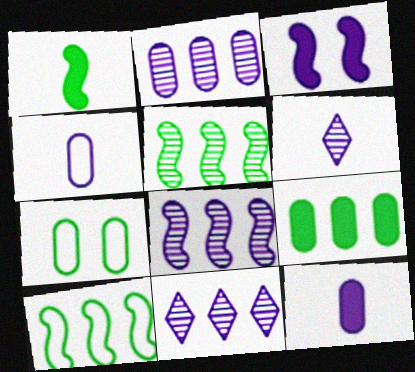[[2, 8, 11], 
[3, 4, 11]]